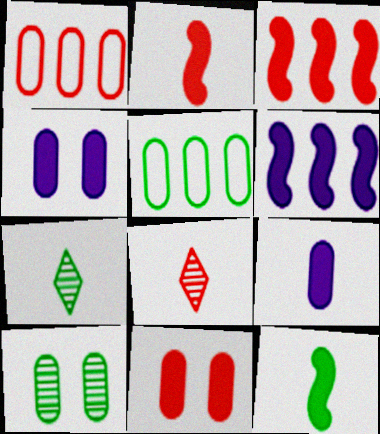[[1, 9, 10]]